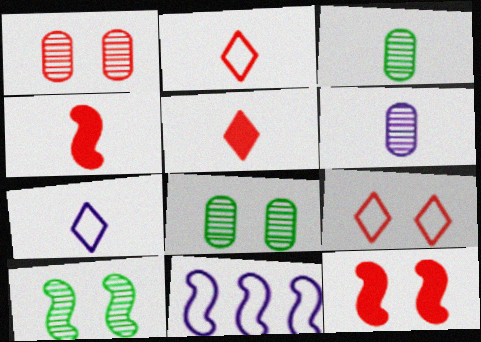[[1, 9, 12], 
[3, 4, 7], 
[4, 10, 11], 
[5, 8, 11]]